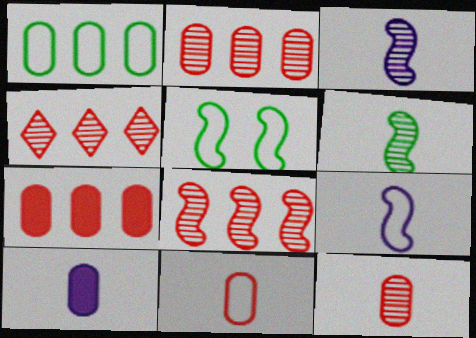[[2, 4, 8], 
[4, 5, 10]]